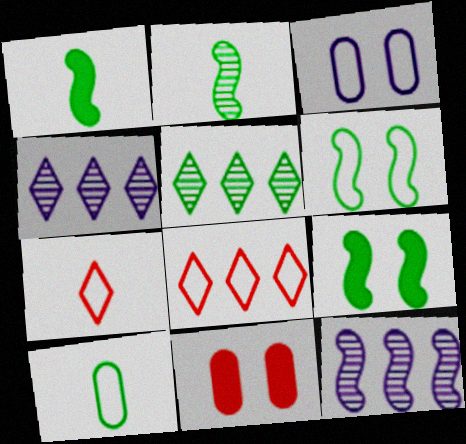[[5, 9, 10]]